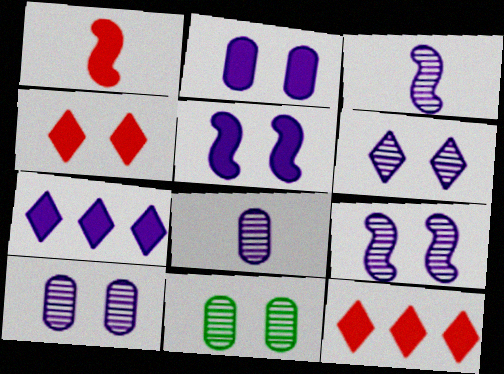[[6, 9, 10]]